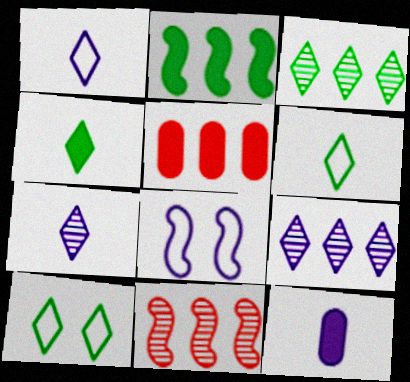[[3, 4, 10], 
[8, 9, 12], 
[10, 11, 12]]